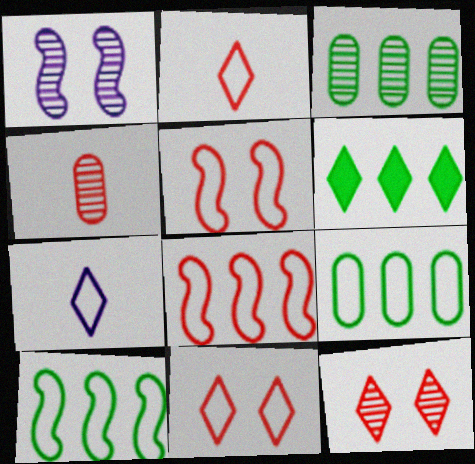[[3, 6, 10], 
[5, 7, 9], 
[6, 7, 12]]